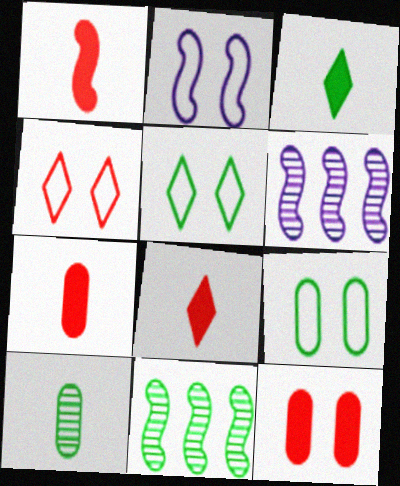[[1, 2, 11], 
[1, 7, 8], 
[2, 4, 9], 
[3, 9, 11], 
[5, 6, 7], 
[6, 8, 9]]